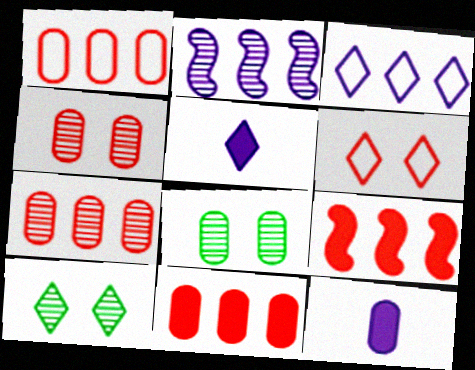[[1, 7, 11], 
[1, 8, 12]]